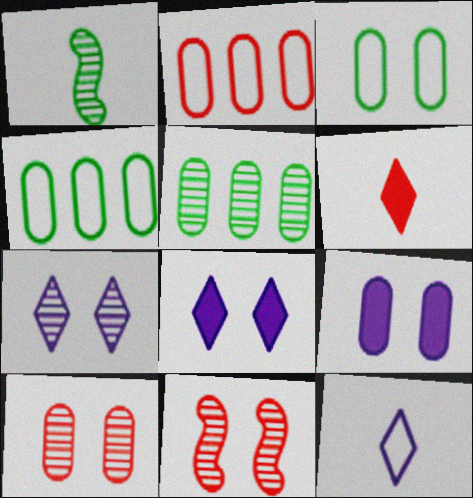[[1, 2, 8], 
[2, 6, 11], 
[3, 8, 11], 
[3, 9, 10]]